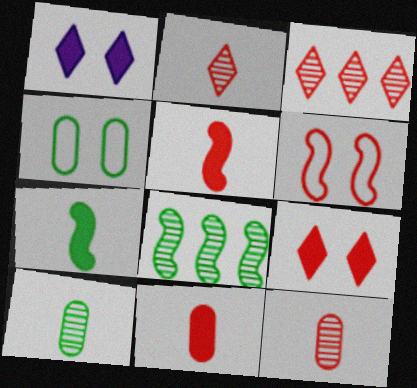[[3, 6, 11]]